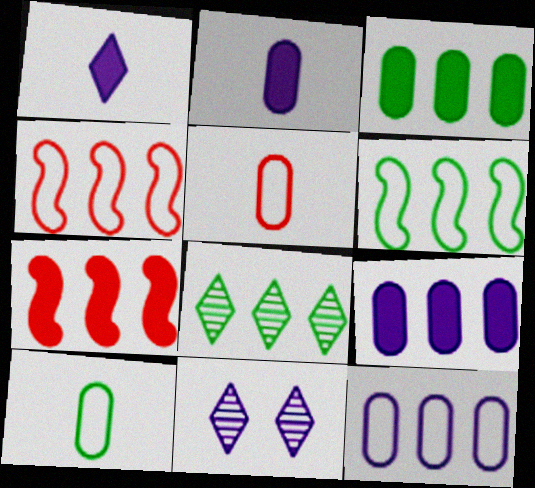[[3, 6, 8], 
[4, 8, 9], 
[7, 8, 12], 
[7, 10, 11]]